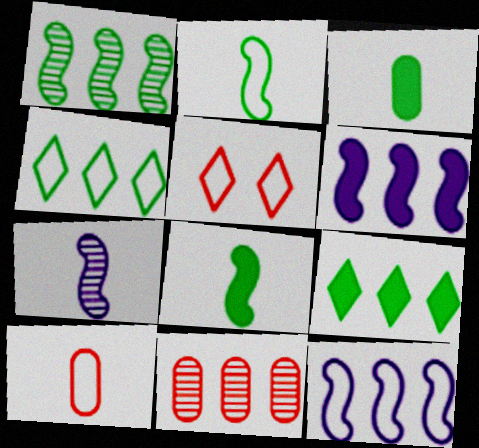[[4, 6, 11], 
[9, 11, 12]]